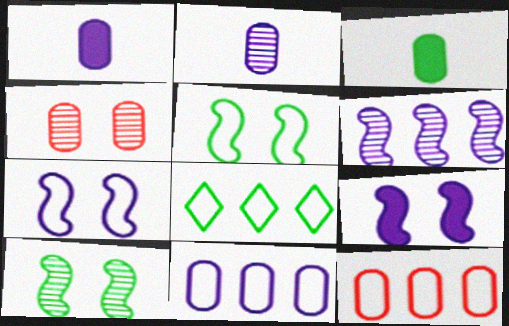[[3, 4, 11], 
[3, 8, 10]]